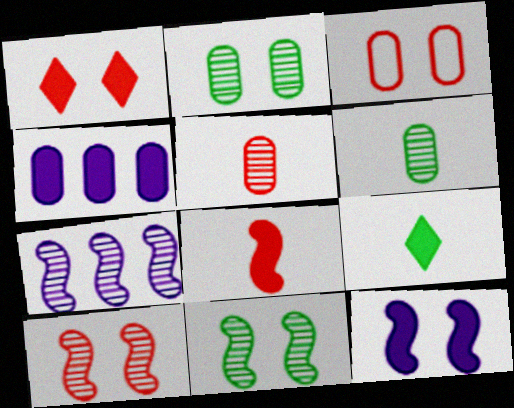[[1, 3, 10], 
[3, 4, 6], 
[3, 7, 9]]